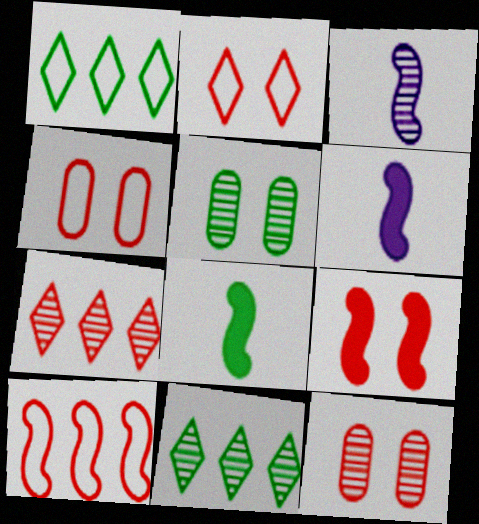[[1, 5, 8], 
[1, 6, 12], 
[2, 9, 12], 
[3, 5, 7], 
[3, 11, 12], 
[4, 6, 11]]